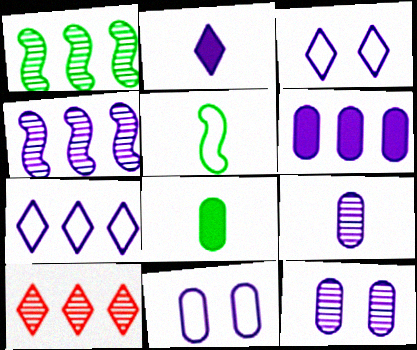[[2, 4, 11], 
[4, 6, 7], 
[6, 9, 11]]